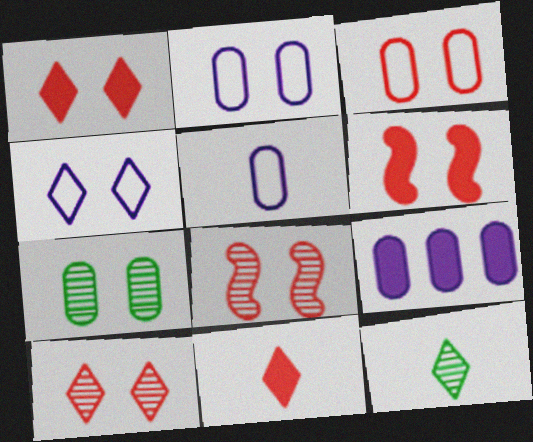[[1, 3, 8], 
[3, 6, 10], 
[4, 6, 7]]